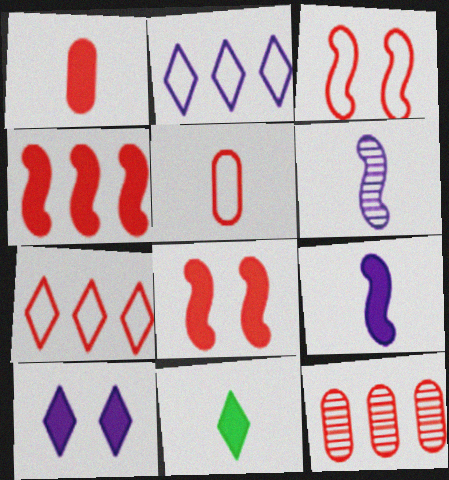[[1, 9, 11], 
[3, 5, 7], 
[4, 7, 12], 
[5, 6, 11]]